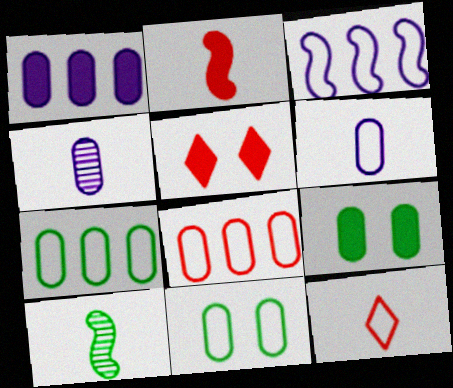[[3, 11, 12], 
[4, 8, 9], 
[6, 8, 11]]